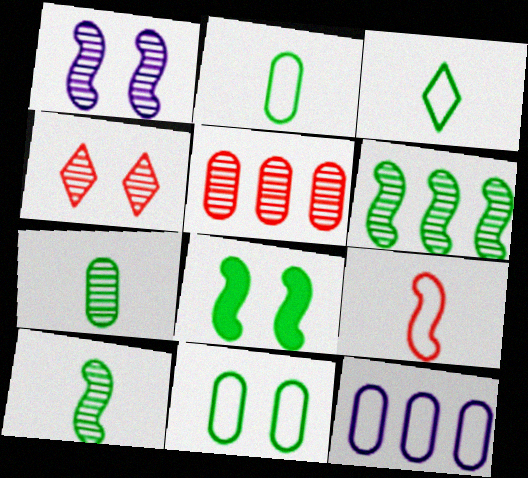[]